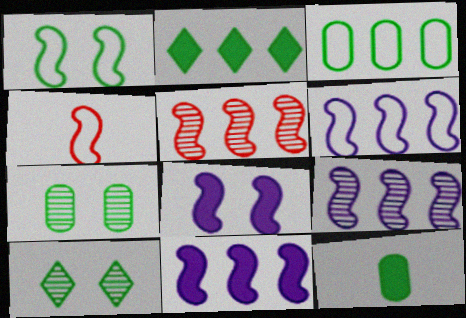[[1, 4, 6], 
[3, 7, 12], 
[6, 9, 11]]